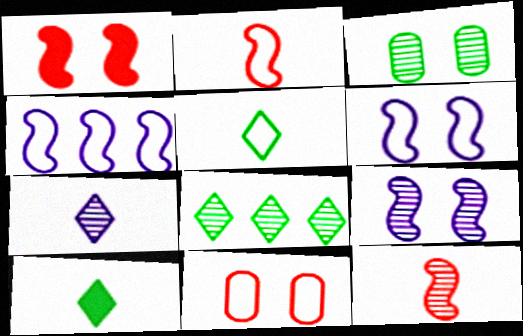[[4, 5, 11]]